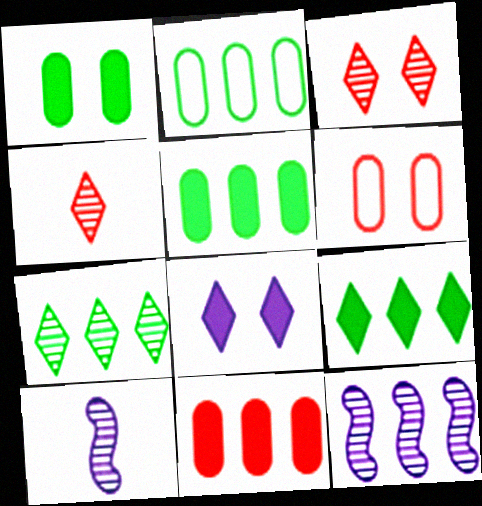[[6, 9, 10]]